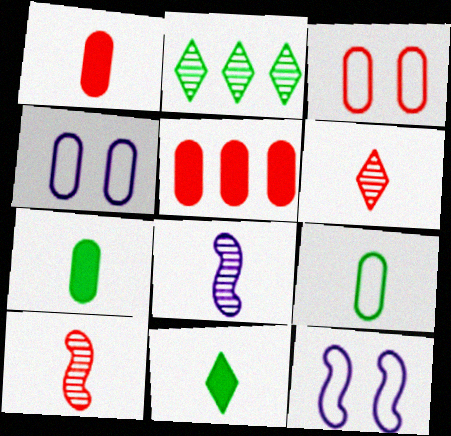[[1, 2, 12]]